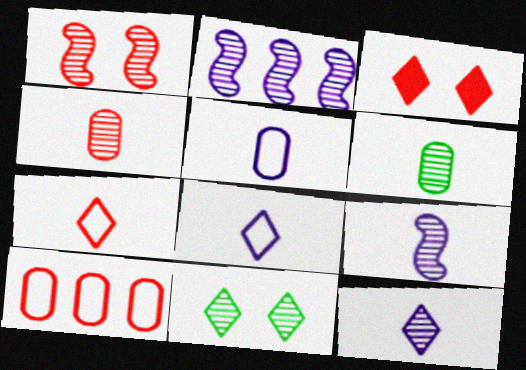[[2, 4, 11]]